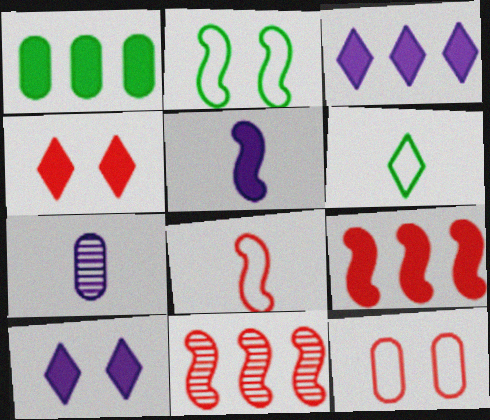[[1, 3, 9], 
[1, 4, 5], 
[1, 7, 12], 
[2, 5, 11]]